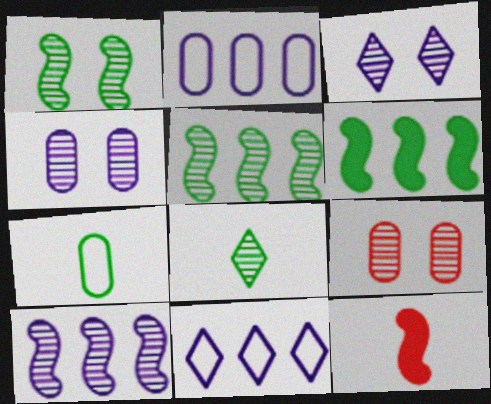[[1, 3, 9], 
[8, 9, 10]]